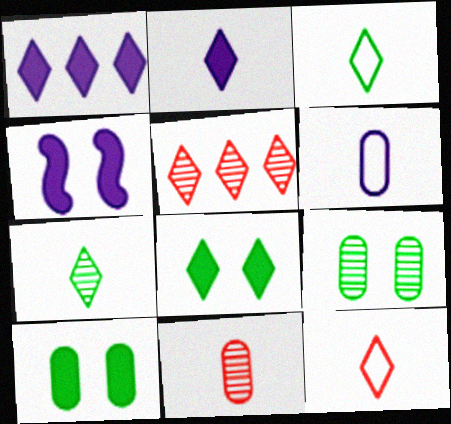[[2, 7, 12]]